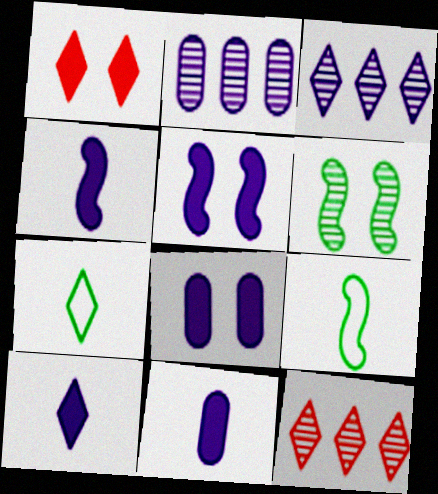[[1, 2, 9], 
[1, 3, 7], 
[4, 10, 11], 
[8, 9, 12]]